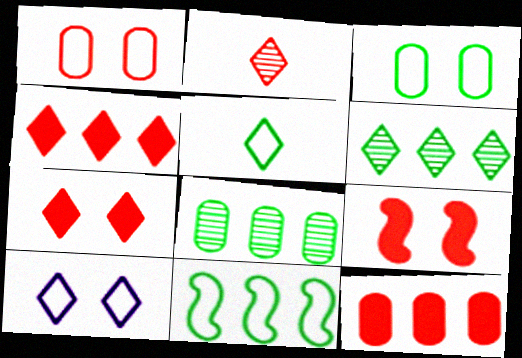[[3, 5, 11]]